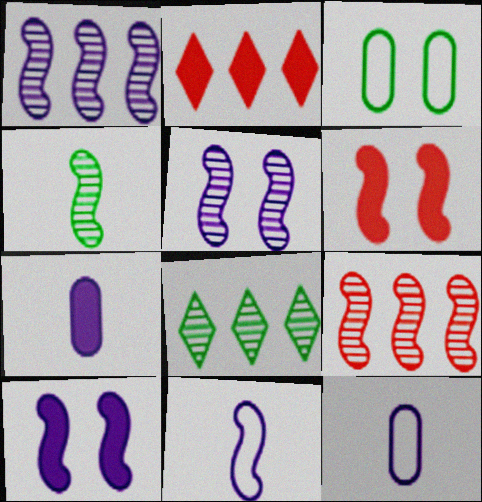[[1, 10, 11], 
[4, 5, 9], 
[6, 8, 12]]